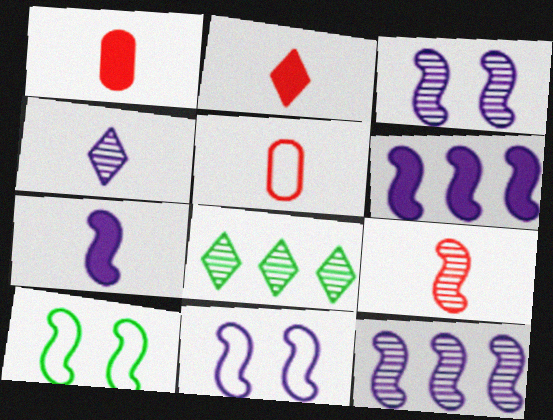[[1, 8, 11], 
[2, 5, 9], 
[6, 9, 10], 
[7, 11, 12]]